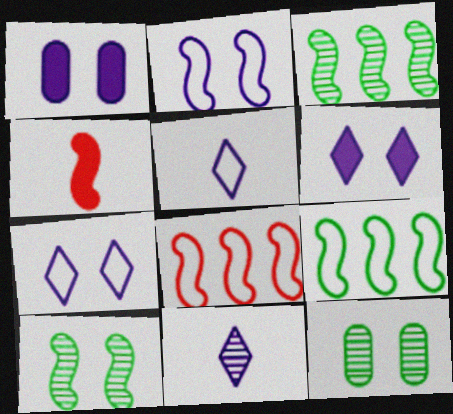[[2, 3, 4]]